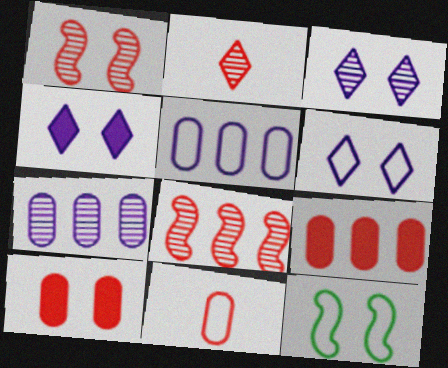[[3, 4, 6], 
[3, 10, 12]]